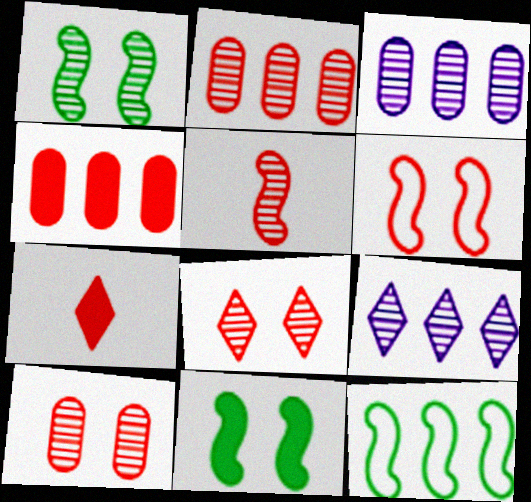[[2, 5, 8], 
[2, 6, 7], 
[4, 9, 12]]